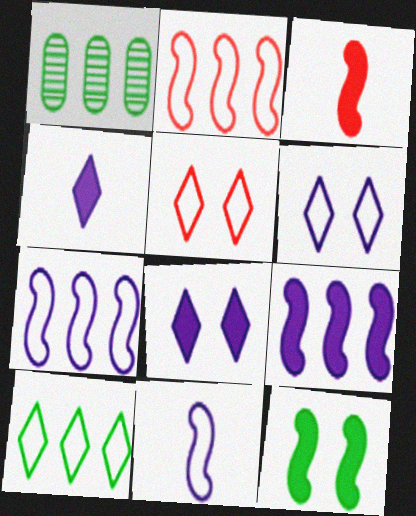[[1, 3, 6], 
[3, 9, 12]]